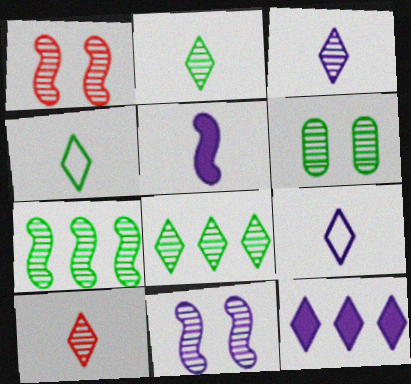[[2, 3, 10], 
[2, 6, 7]]